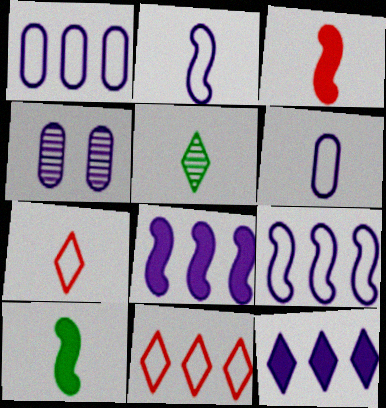[[2, 4, 12], 
[3, 5, 6], 
[4, 10, 11]]